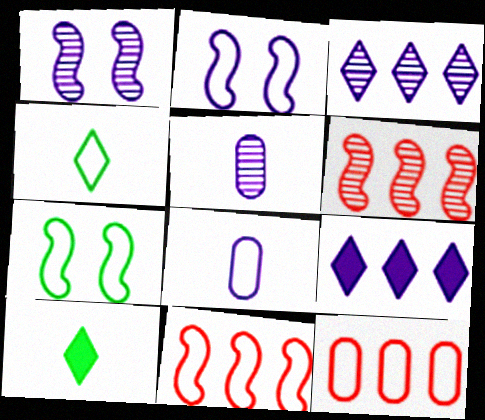[[1, 3, 5], 
[1, 8, 9], 
[1, 10, 12], 
[2, 4, 12], 
[2, 5, 9]]